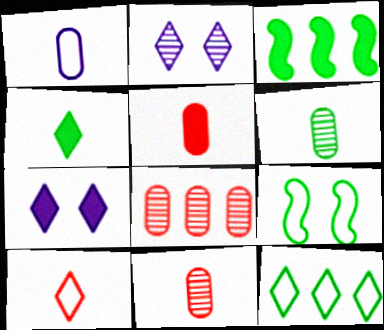[[1, 5, 6], 
[3, 5, 7]]